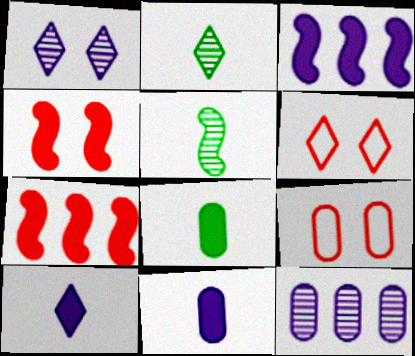[[2, 3, 9], 
[8, 9, 12]]